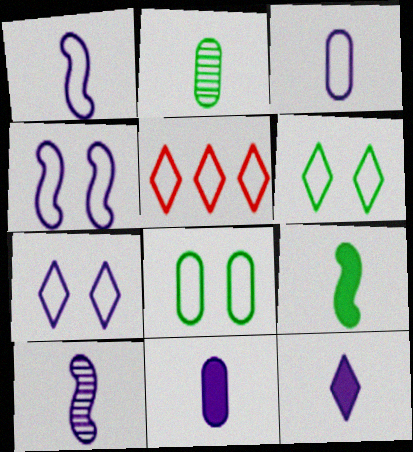[[1, 5, 8], 
[3, 10, 12]]